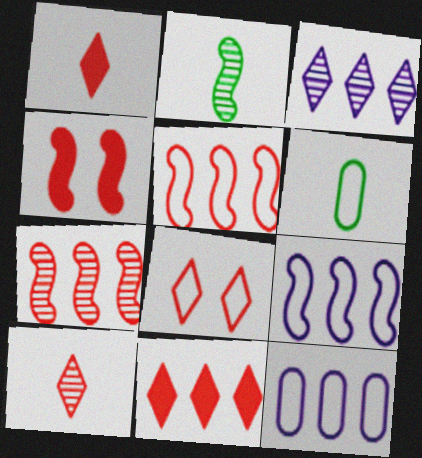[[2, 4, 9], 
[3, 4, 6], 
[6, 8, 9], 
[8, 10, 11]]